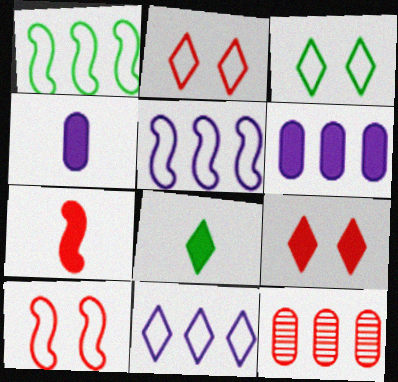[[2, 7, 12], 
[4, 7, 8]]